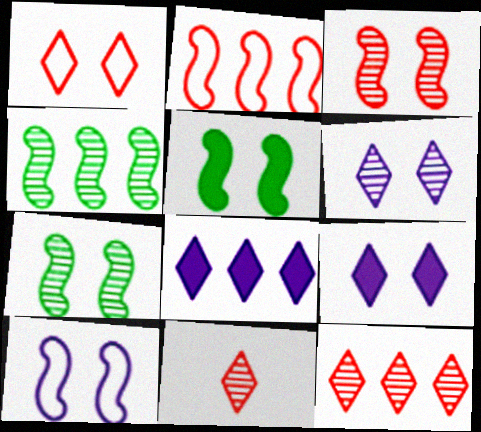[[3, 5, 10]]